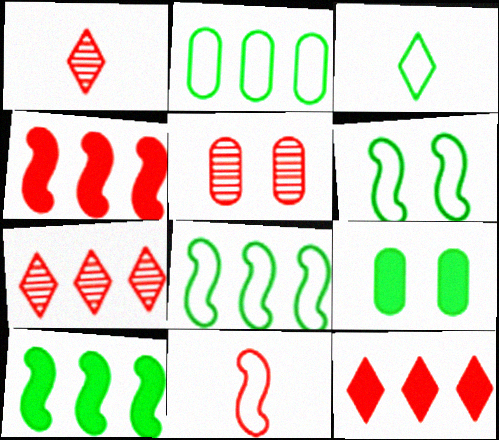[[2, 3, 6], 
[5, 11, 12]]